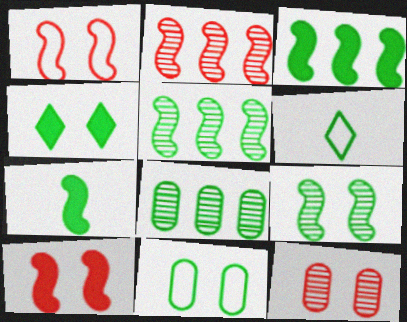[[4, 9, 11]]